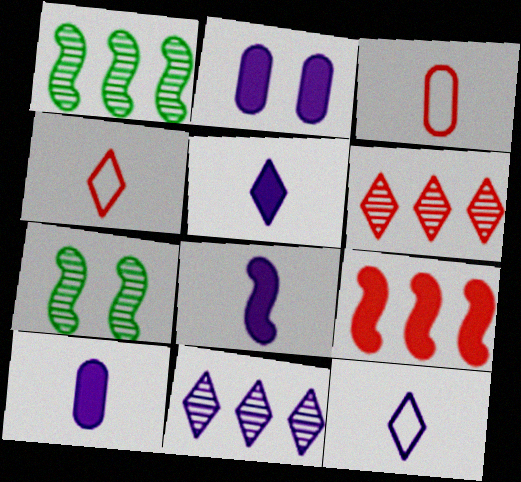[[1, 2, 4], 
[5, 8, 10]]